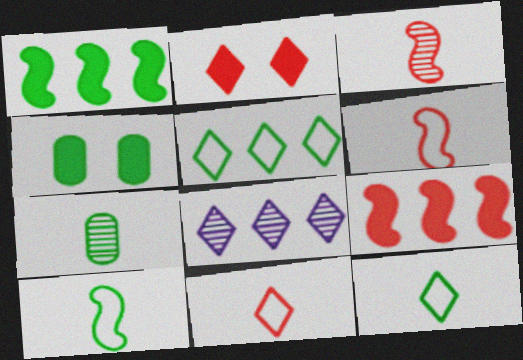[[2, 8, 12], 
[4, 6, 8]]